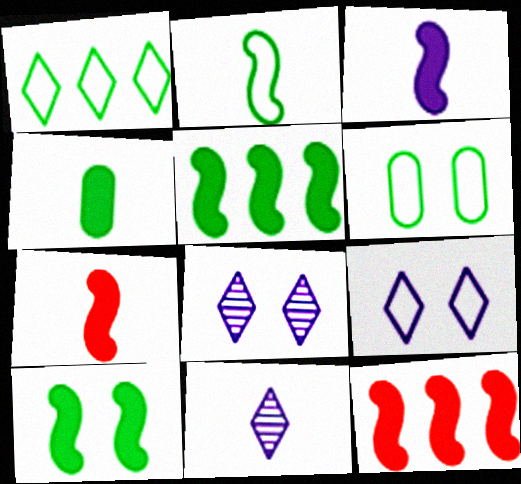[[1, 2, 6], 
[3, 10, 12], 
[6, 11, 12]]